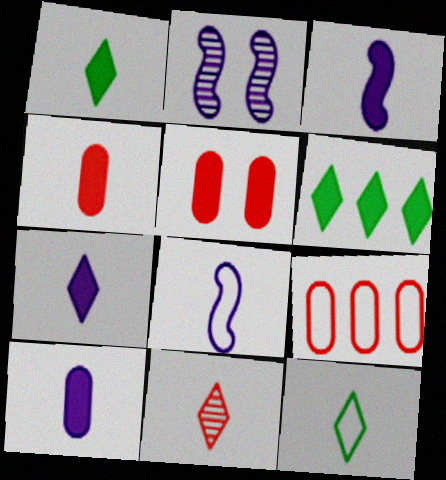[[1, 2, 9], 
[1, 3, 4], 
[3, 5, 6], 
[3, 7, 10], 
[7, 11, 12]]